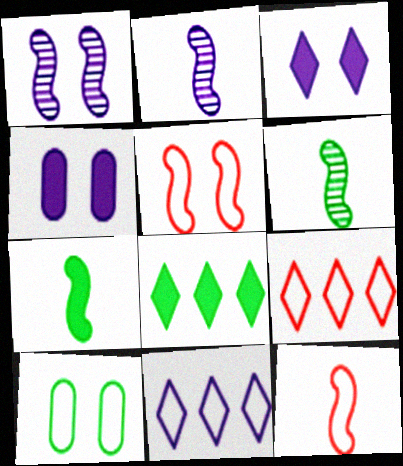[[2, 4, 11], 
[2, 7, 12], 
[4, 6, 9], 
[6, 8, 10], 
[10, 11, 12]]